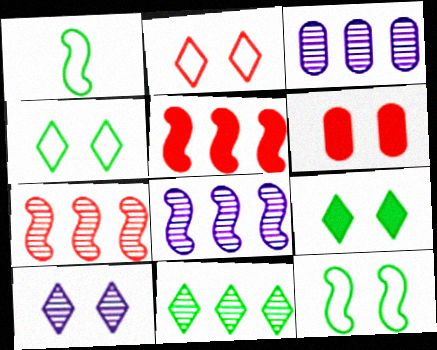[[2, 9, 10], 
[3, 7, 11], 
[6, 10, 12]]